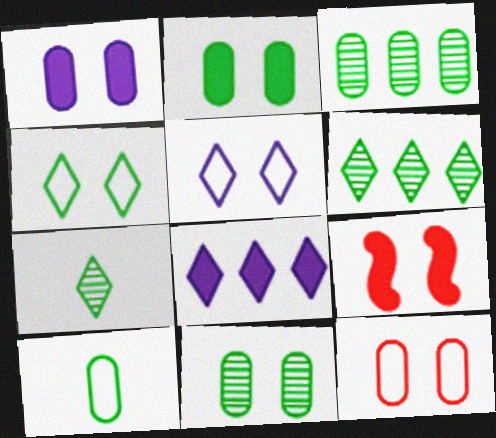[[1, 11, 12], 
[2, 3, 10], 
[5, 9, 11]]